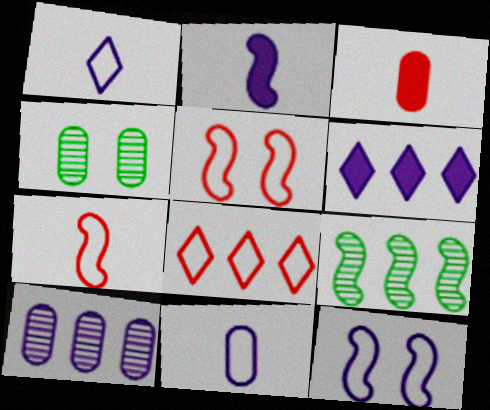[[2, 4, 8], 
[2, 5, 9], 
[4, 6, 7]]